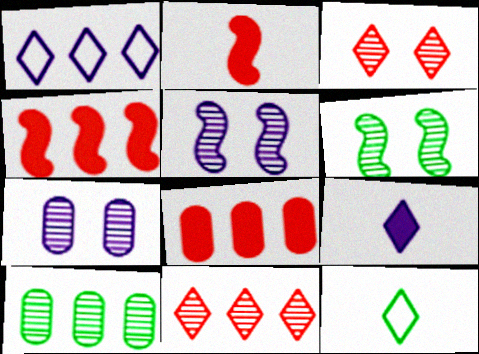[[1, 4, 10], 
[3, 6, 7], 
[4, 7, 12], 
[5, 8, 12]]